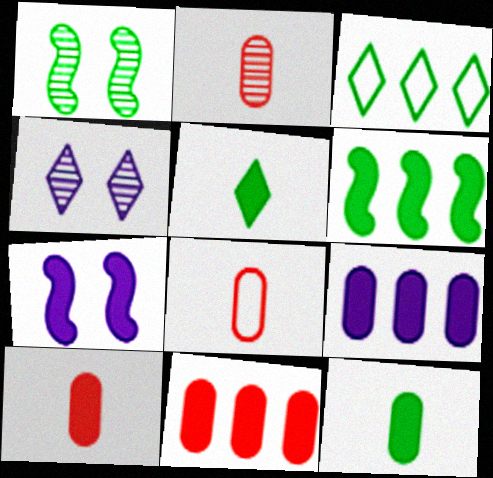[[1, 3, 12], 
[2, 3, 7], 
[2, 8, 10], 
[4, 6, 8], 
[5, 7, 11]]